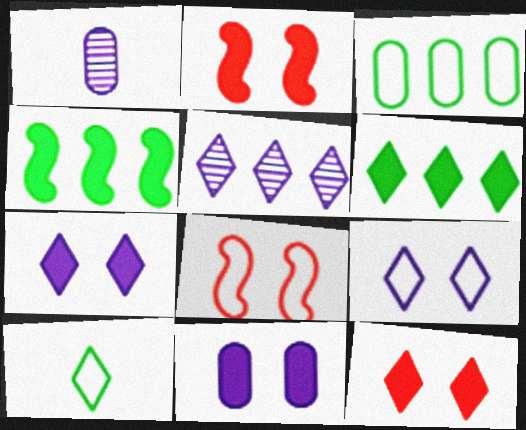[[1, 6, 8], 
[5, 10, 12]]